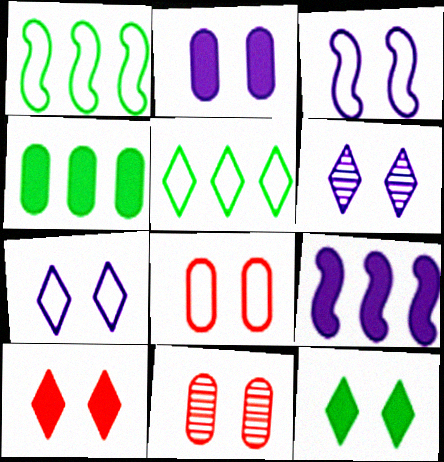[[2, 3, 6], 
[3, 11, 12]]